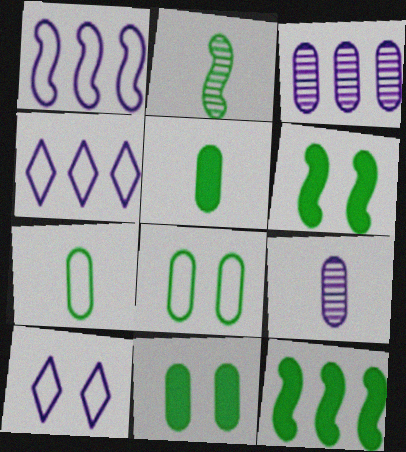[]